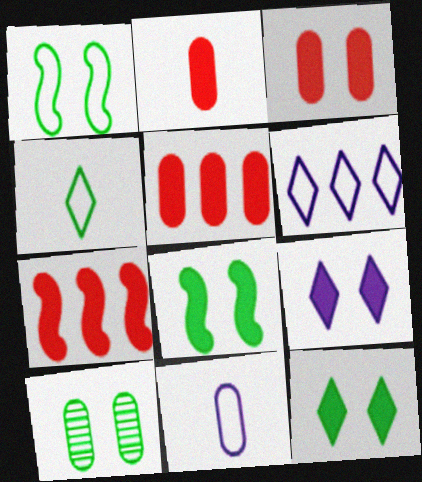[[1, 10, 12], 
[2, 3, 5], 
[3, 8, 9], 
[5, 10, 11]]